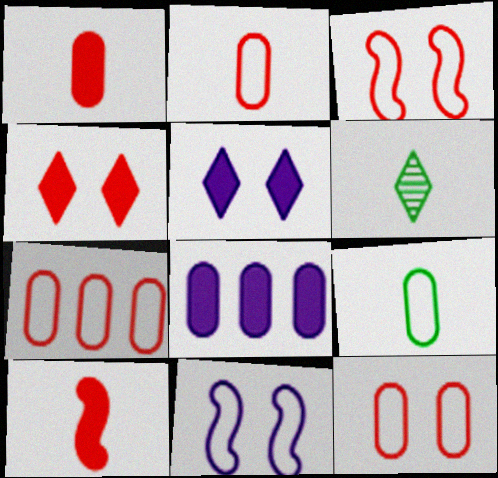[[2, 7, 12], 
[3, 6, 8]]